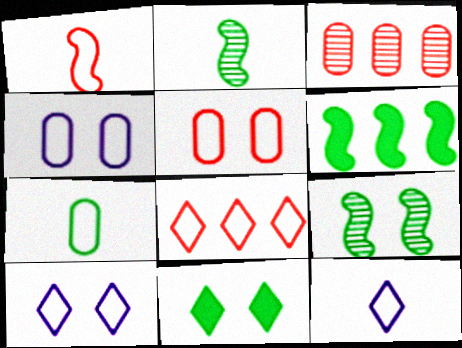[[1, 5, 8], 
[1, 7, 12]]